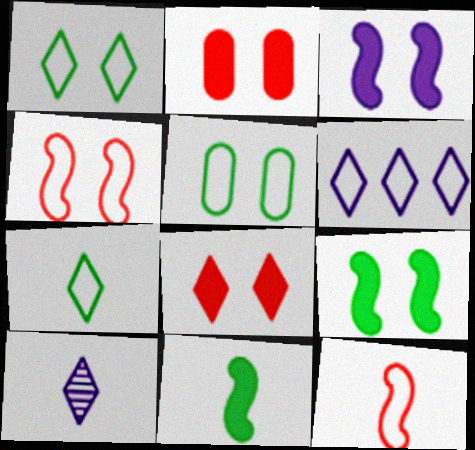[[5, 6, 12]]